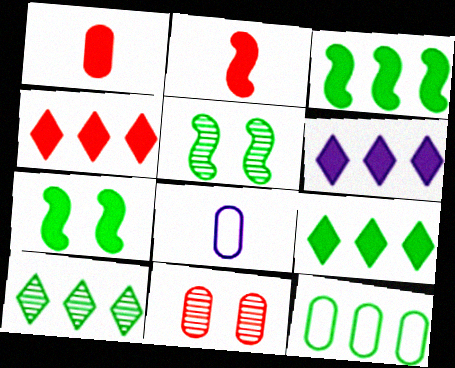[[1, 6, 7], 
[3, 10, 12], 
[4, 5, 8], 
[4, 6, 9]]